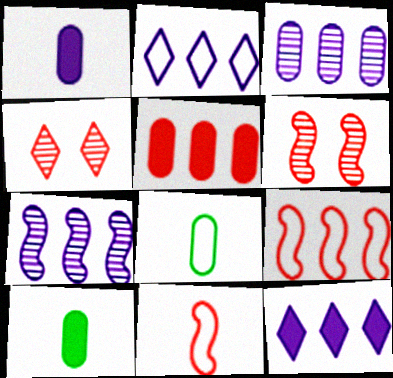[[2, 6, 10], 
[4, 5, 11], 
[6, 8, 12]]